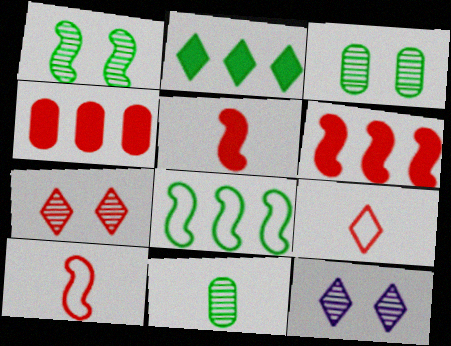[[2, 9, 12], 
[4, 7, 10]]